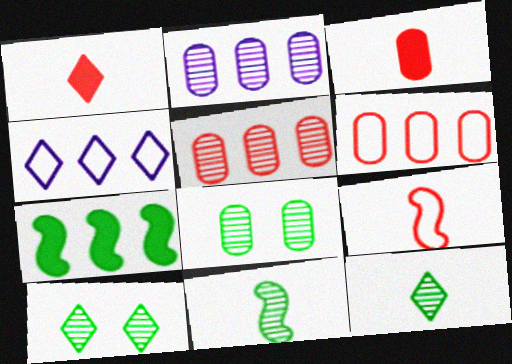[[1, 4, 10], 
[4, 5, 7]]